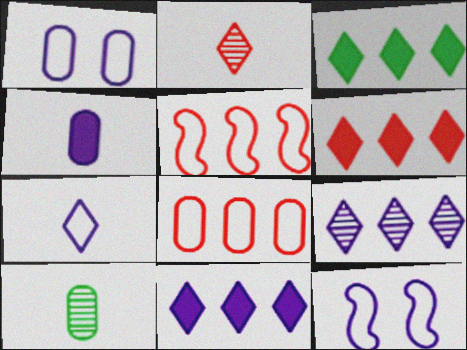[[3, 6, 11], 
[4, 9, 12], 
[6, 10, 12]]